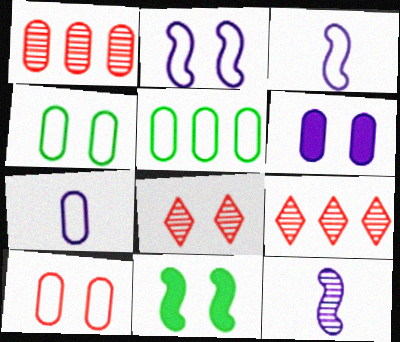[[5, 7, 10], 
[7, 9, 11]]